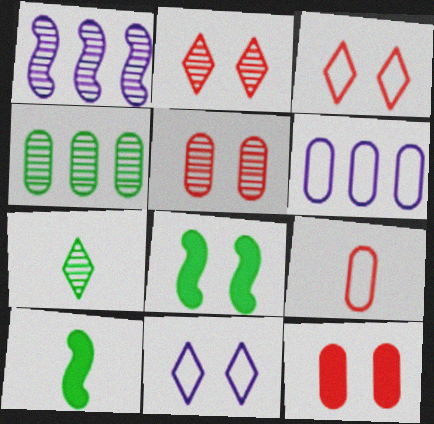[[1, 5, 7], 
[2, 6, 10], 
[5, 8, 11]]